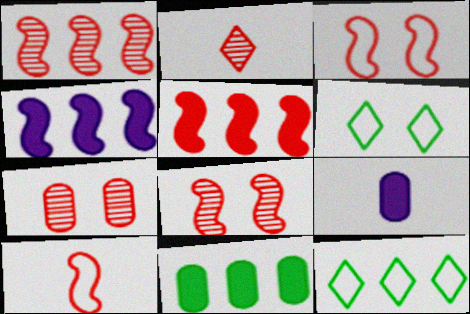[[1, 2, 7], 
[1, 6, 9], 
[5, 8, 10], 
[8, 9, 12]]